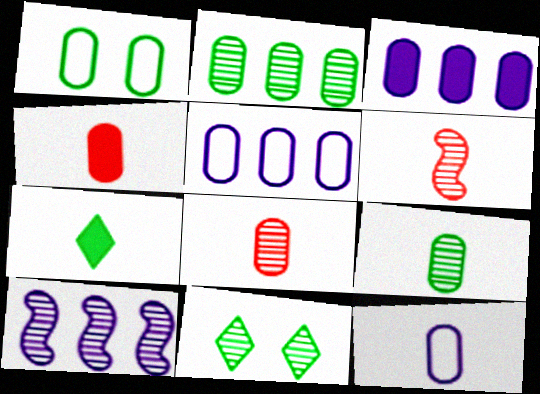[[1, 3, 8], 
[4, 9, 12], 
[6, 7, 12], 
[8, 10, 11]]